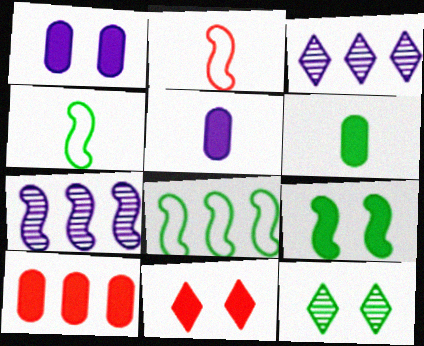[[1, 6, 10], 
[1, 9, 11], 
[2, 7, 9], 
[3, 8, 10], 
[6, 8, 12]]